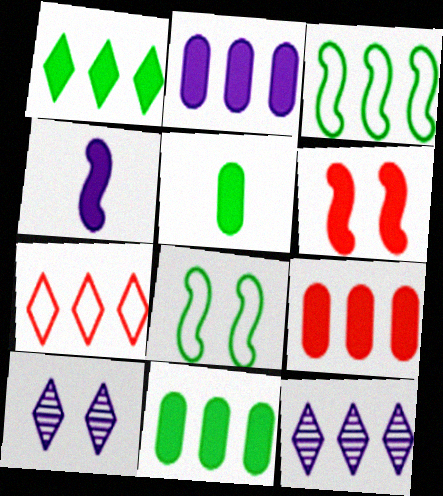[[1, 7, 12], 
[2, 9, 11], 
[3, 9, 12]]